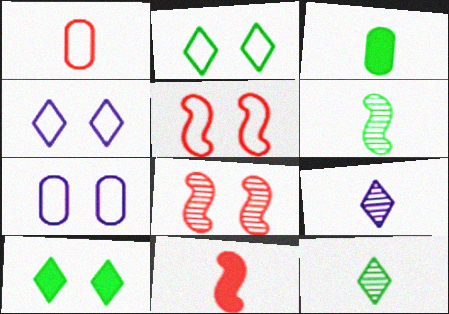[[2, 5, 7], 
[7, 8, 10]]